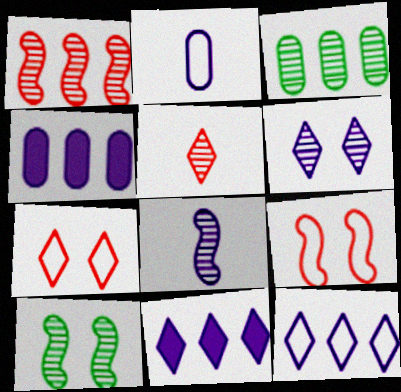[[1, 8, 10]]